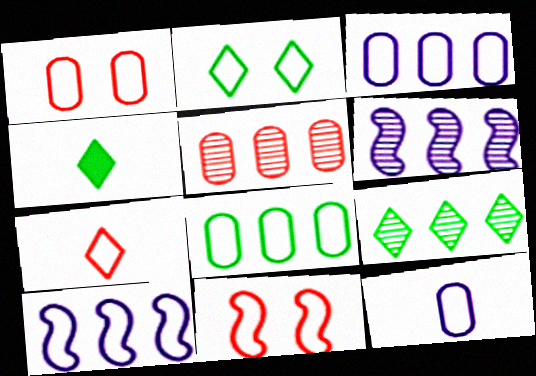[[1, 4, 6], 
[1, 8, 12], 
[2, 4, 9], 
[5, 6, 9]]